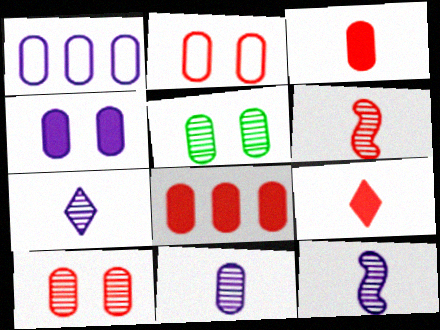[[1, 3, 5], 
[1, 4, 11], 
[2, 4, 5], 
[7, 11, 12]]